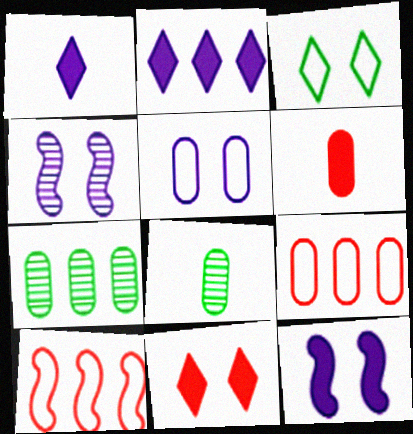[[2, 7, 10], 
[5, 6, 7]]